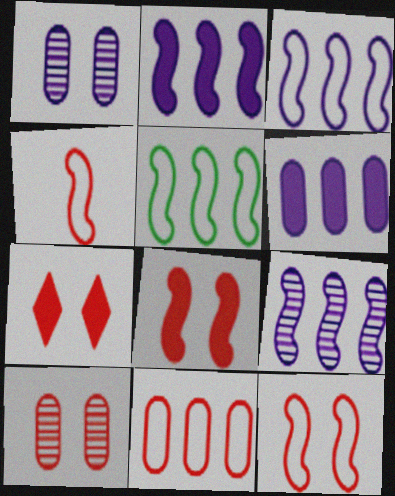[[2, 3, 9], 
[7, 10, 12]]